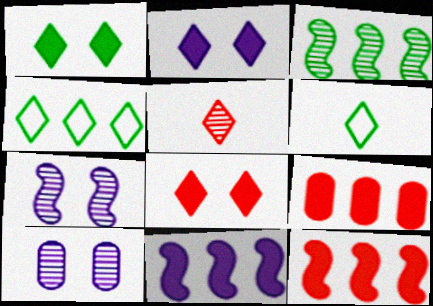[[1, 2, 8], 
[2, 4, 5], 
[3, 5, 10], 
[6, 7, 9], 
[6, 10, 12]]